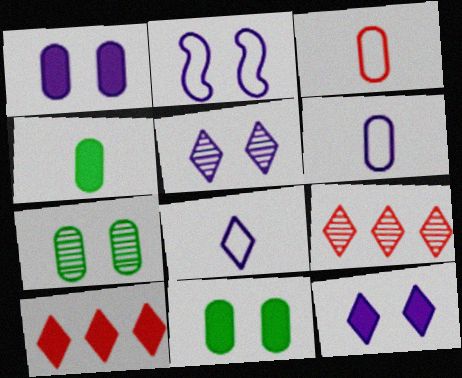[[1, 2, 5], 
[2, 4, 9]]